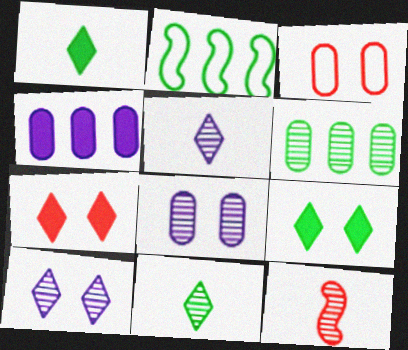[[6, 10, 12]]